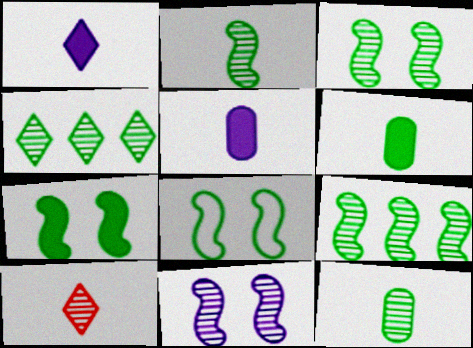[[2, 3, 9], 
[3, 4, 12], 
[3, 7, 8], 
[4, 6, 8]]